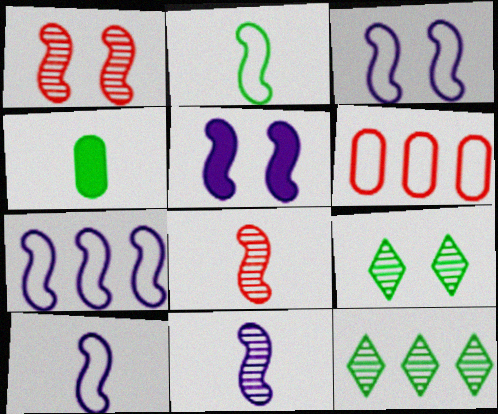[[3, 7, 10], 
[5, 7, 11]]